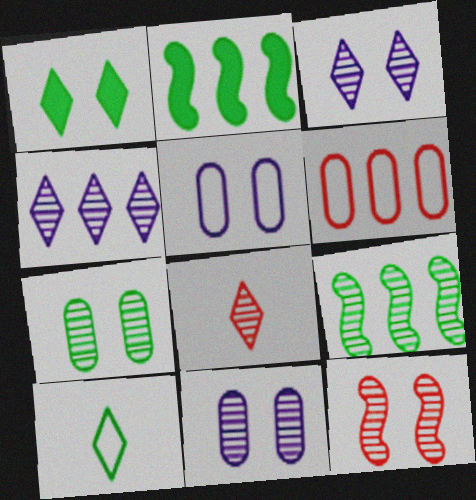[[1, 5, 12], 
[2, 4, 6], 
[2, 5, 8], 
[2, 7, 10], 
[3, 7, 12], 
[8, 9, 11]]